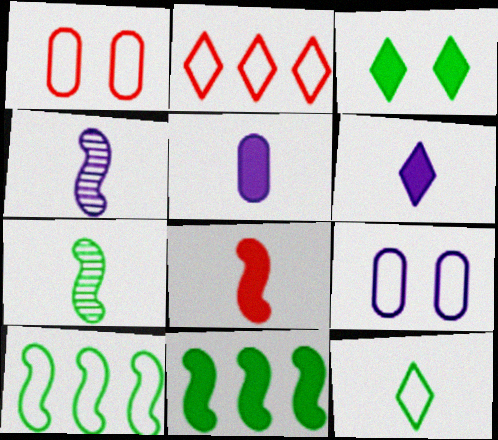[]